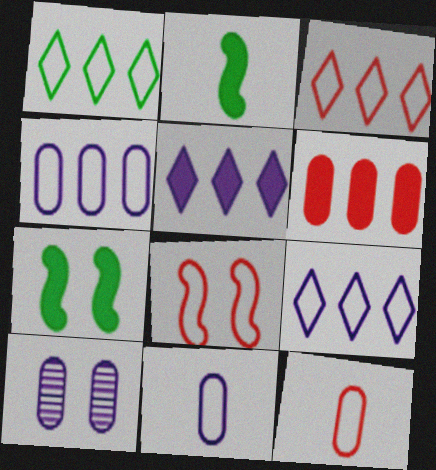[[1, 3, 9], 
[1, 8, 11], 
[2, 3, 10], 
[3, 8, 12]]